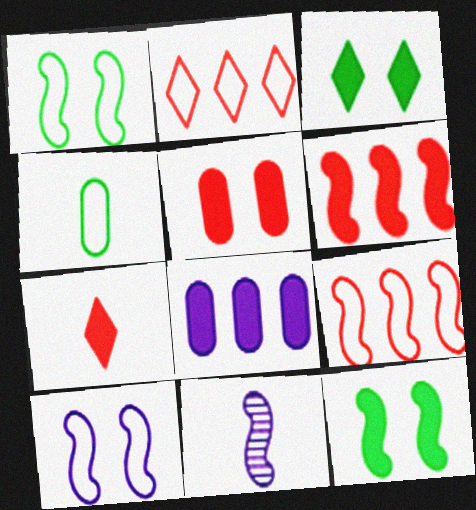[[1, 6, 11], 
[2, 4, 10], 
[4, 7, 11], 
[5, 6, 7], 
[7, 8, 12], 
[9, 11, 12]]